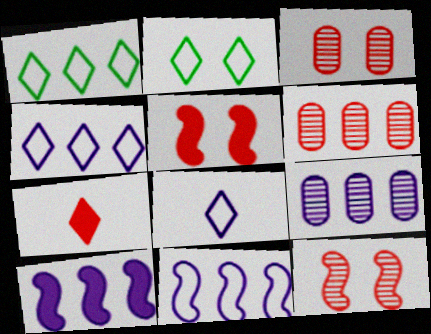[[1, 6, 10], 
[4, 9, 10]]